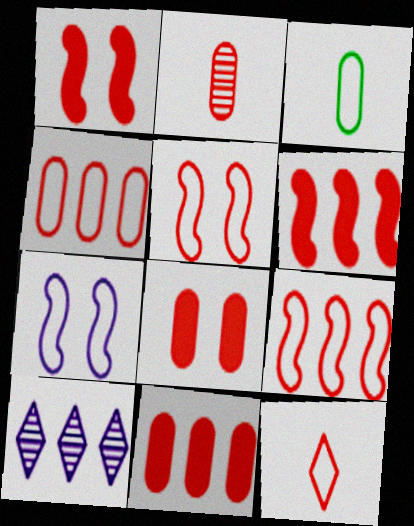[[1, 3, 10], 
[2, 4, 8], 
[4, 5, 12]]